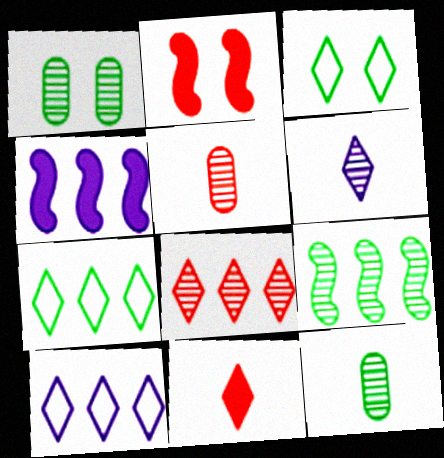[[2, 10, 12], 
[3, 4, 5]]